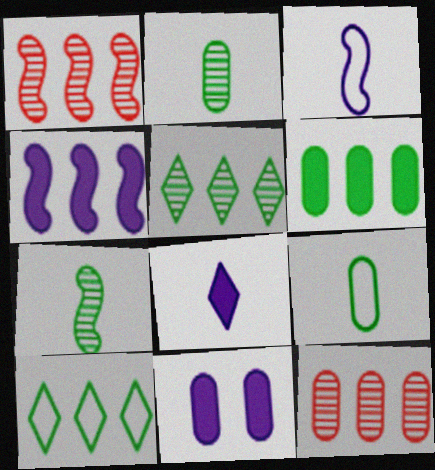[[4, 8, 11], 
[4, 10, 12], 
[9, 11, 12]]